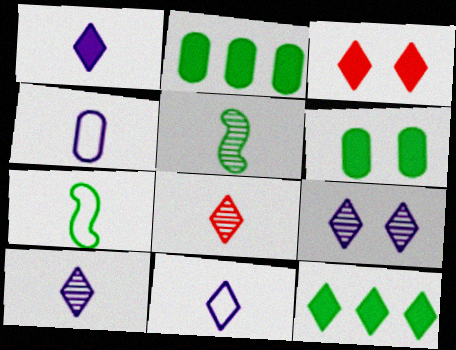[[1, 3, 12], 
[1, 10, 11]]